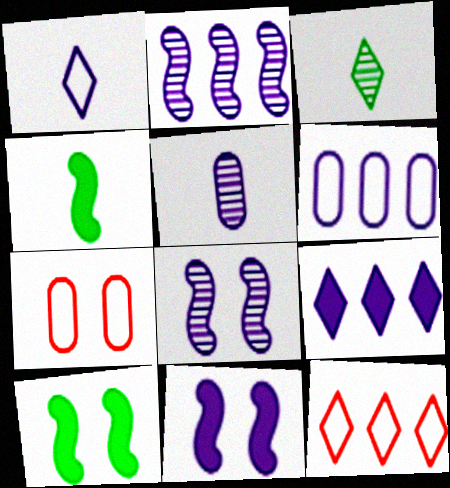[[2, 6, 9], 
[5, 10, 12]]